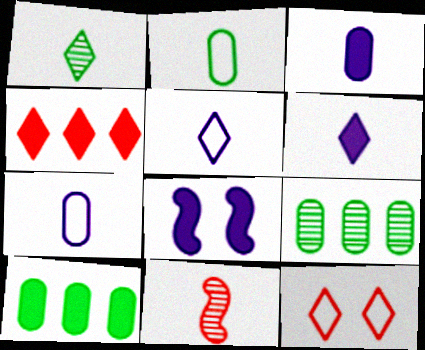[[2, 6, 11]]